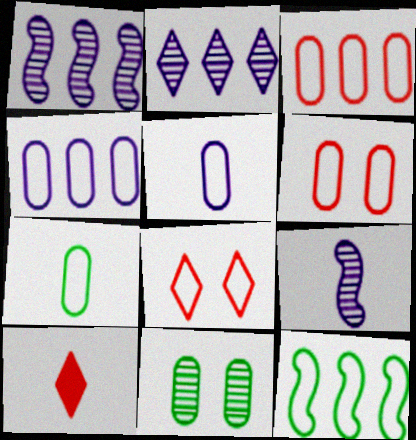[[4, 6, 7], 
[5, 8, 12], 
[7, 9, 10]]